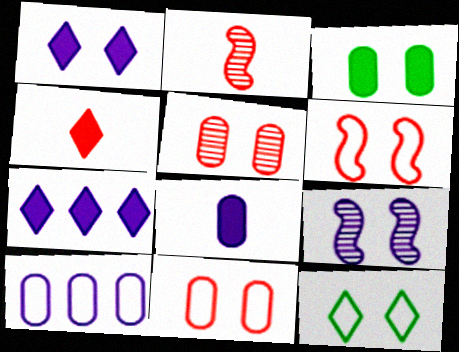[]